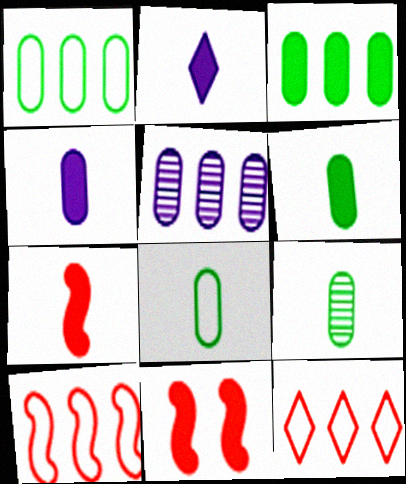[[2, 3, 11], 
[2, 6, 7], 
[6, 8, 9]]